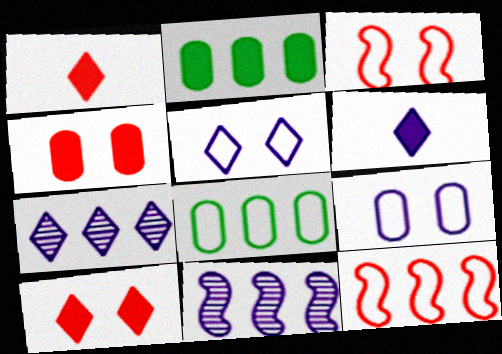[[2, 7, 12], 
[5, 6, 7], 
[6, 9, 11]]